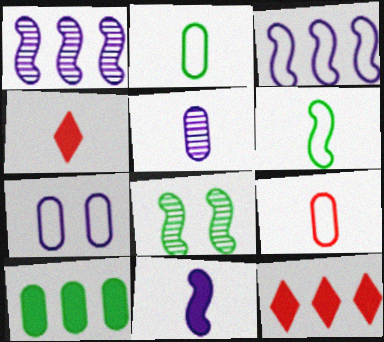[[4, 5, 6]]